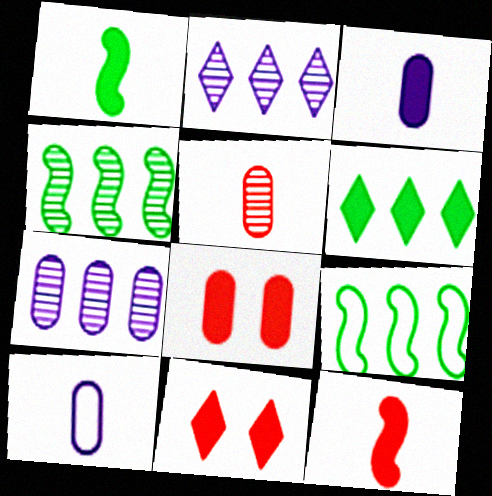[[4, 10, 11]]